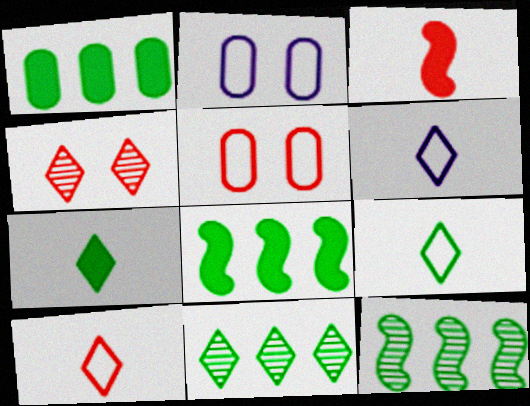[[2, 3, 11], 
[6, 9, 10]]